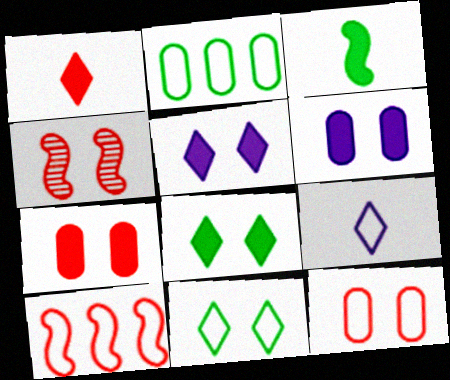[[4, 6, 11]]